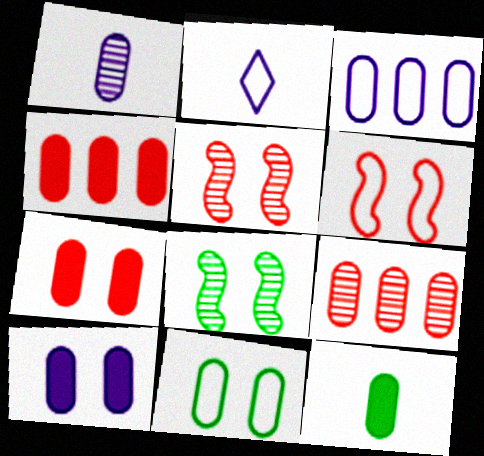[[1, 3, 10], 
[1, 4, 11], 
[2, 4, 8], 
[4, 10, 12]]